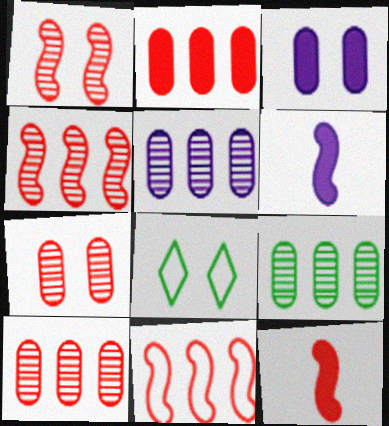[[1, 3, 8], 
[1, 11, 12], 
[5, 8, 12], 
[5, 9, 10], 
[6, 8, 10]]